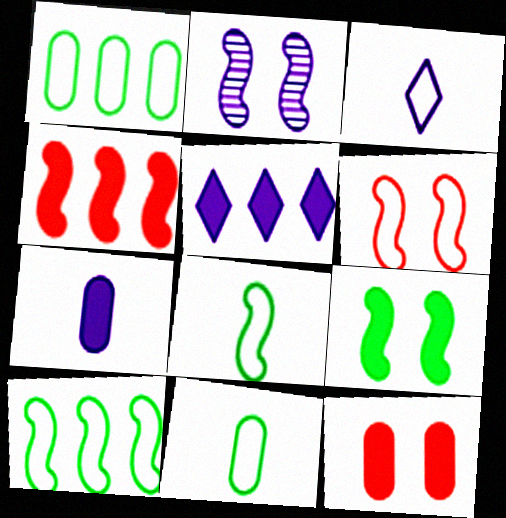[[1, 3, 6], 
[2, 4, 8], 
[2, 6, 9]]